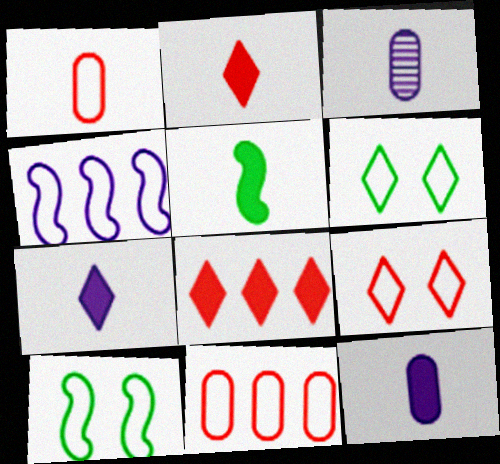[[1, 4, 6], 
[2, 5, 12], 
[3, 8, 10]]